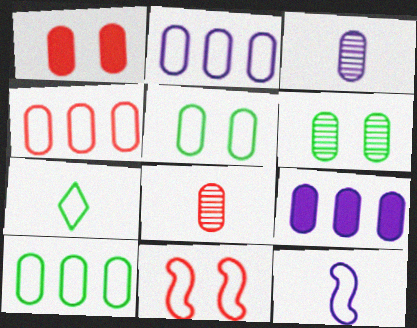[[1, 3, 10], 
[1, 4, 8], 
[2, 4, 10], 
[2, 7, 11], 
[5, 8, 9]]